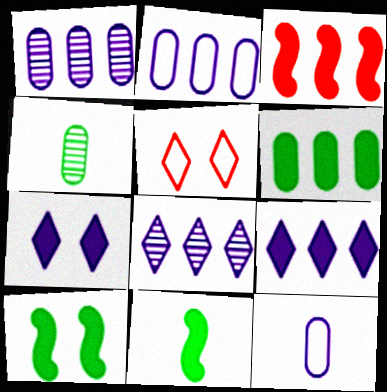[[1, 5, 11], 
[3, 6, 9]]